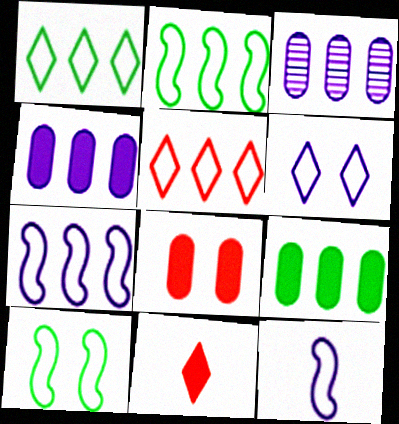[[3, 10, 11]]